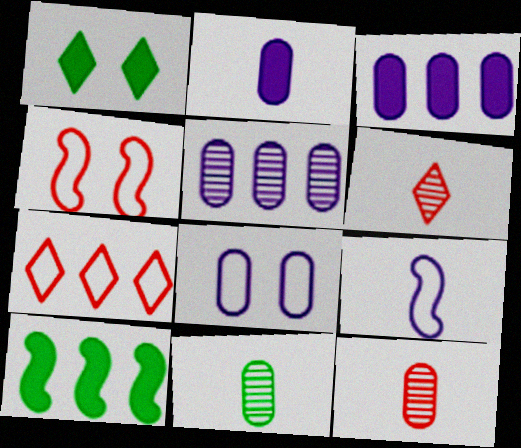[[2, 5, 8], 
[5, 7, 10], 
[6, 8, 10]]